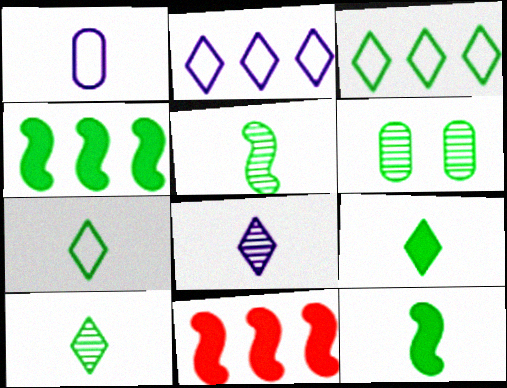[[3, 6, 12], 
[4, 6, 7], 
[7, 9, 10]]